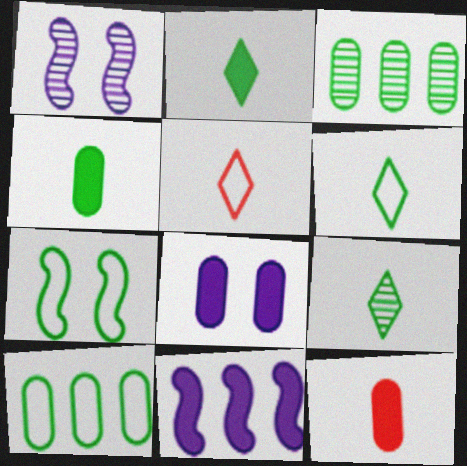[[2, 3, 7], 
[2, 6, 9], 
[6, 7, 10]]